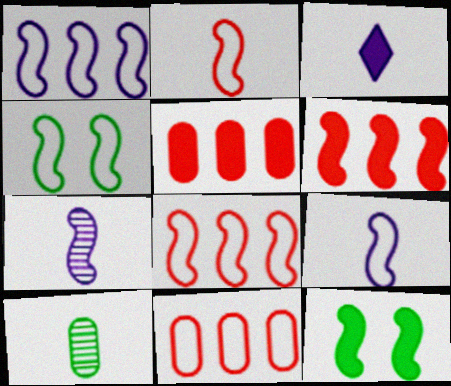[[1, 2, 4], 
[2, 3, 10], 
[3, 5, 12], 
[4, 6, 7], 
[4, 8, 9], 
[7, 8, 12]]